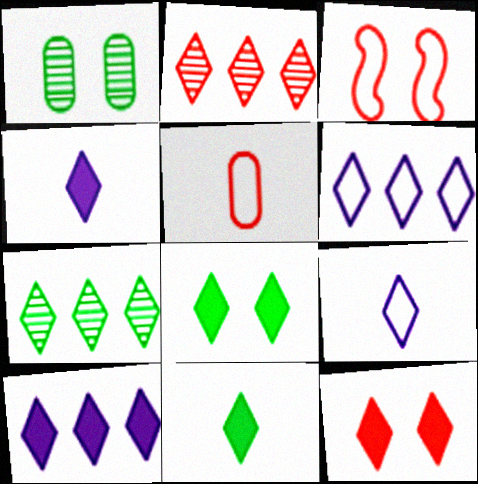[[2, 8, 9], 
[7, 9, 12], 
[10, 11, 12]]